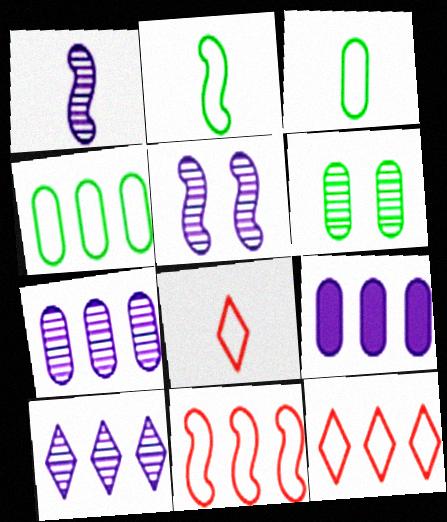[]